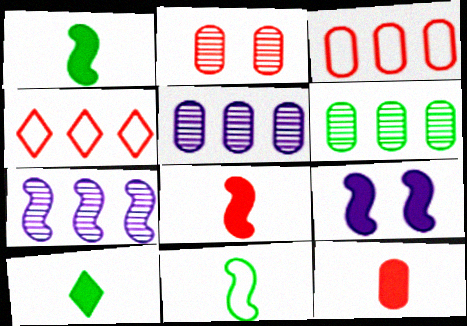[[2, 3, 12], 
[2, 4, 8]]